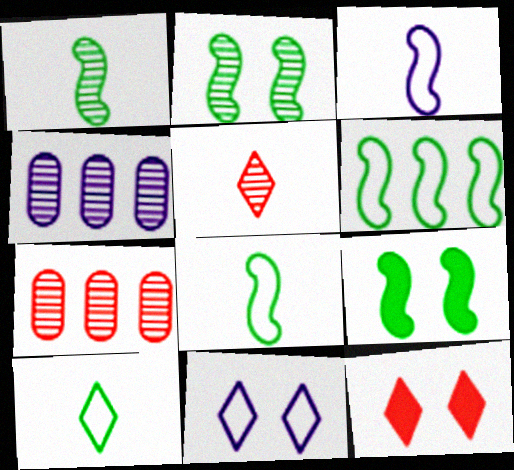[[1, 6, 9], 
[2, 4, 5], 
[4, 8, 12]]